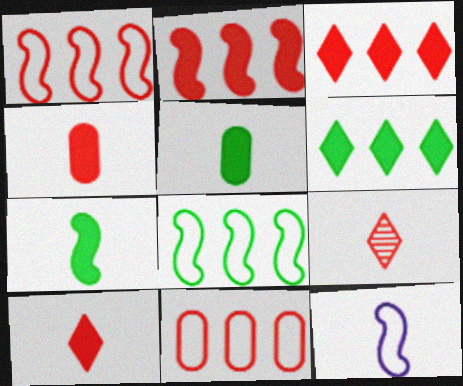[[5, 9, 12]]